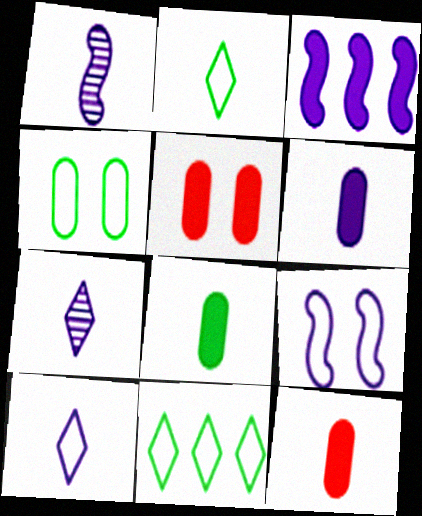[[1, 2, 12], 
[1, 3, 9], 
[1, 5, 11], 
[1, 6, 10], 
[6, 8, 12]]